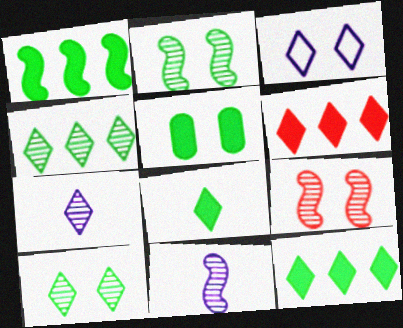[[1, 5, 8], 
[3, 5, 9]]